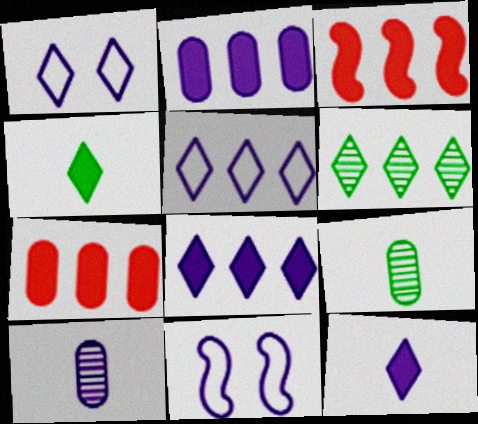[[1, 3, 9], 
[8, 10, 11]]